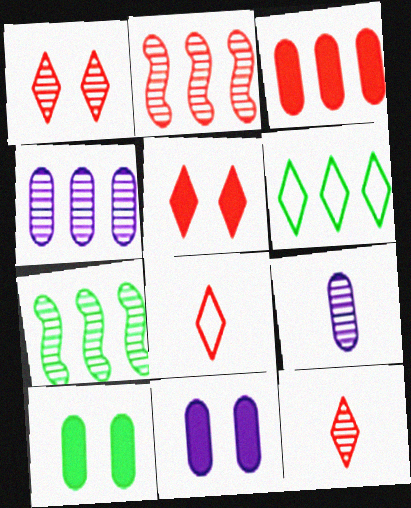[[1, 7, 9], 
[7, 8, 11]]